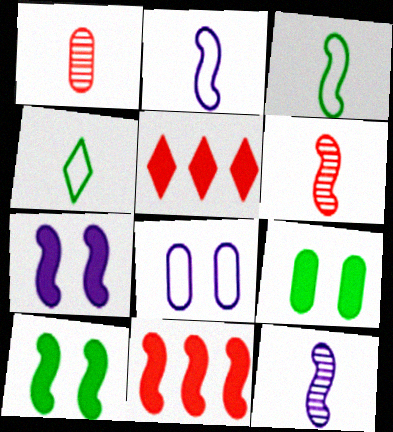[]